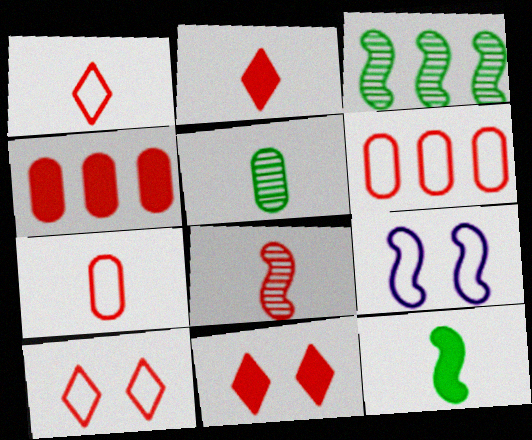[[2, 7, 8], 
[4, 8, 10], 
[6, 8, 11]]